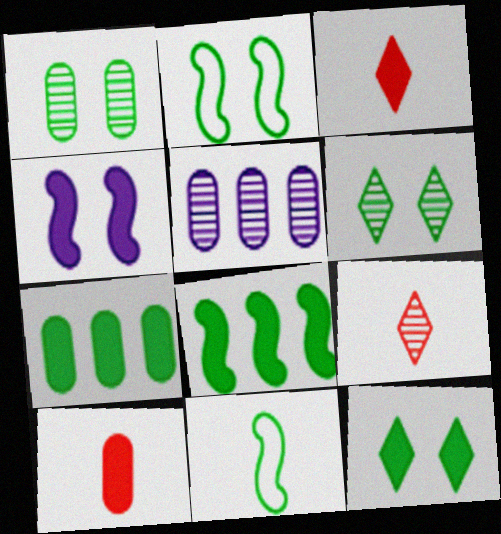[[1, 2, 12], 
[2, 3, 5], 
[3, 4, 7], 
[6, 7, 11]]